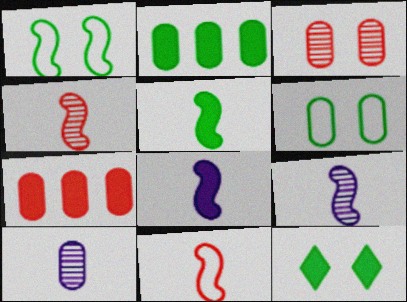[[2, 5, 12], 
[5, 9, 11], 
[6, 7, 10], 
[7, 8, 12]]